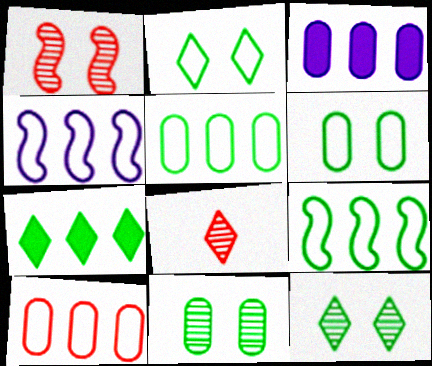[]